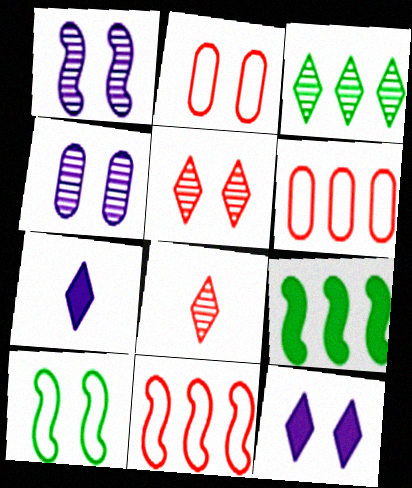[]